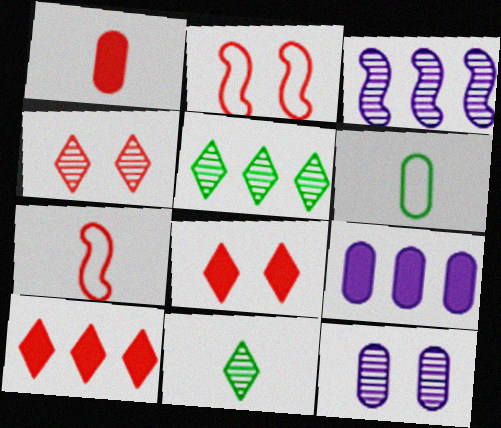[[2, 9, 11], 
[3, 6, 8]]